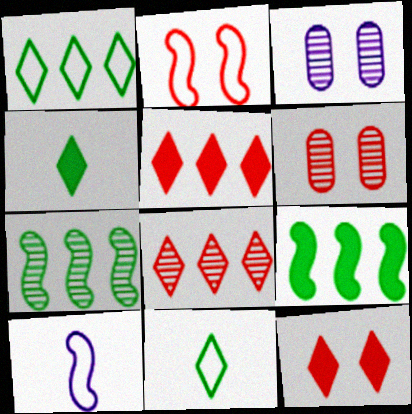[[2, 6, 12]]